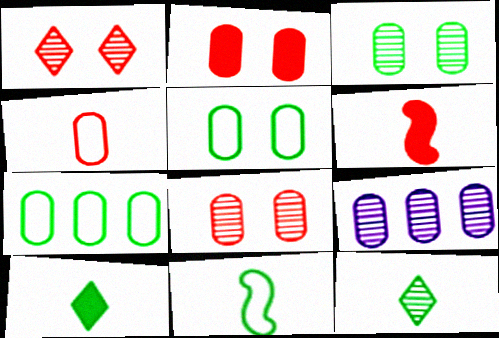[]